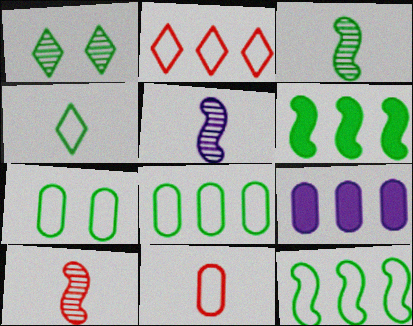[[3, 5, 10], 
[4, 7, 12]]